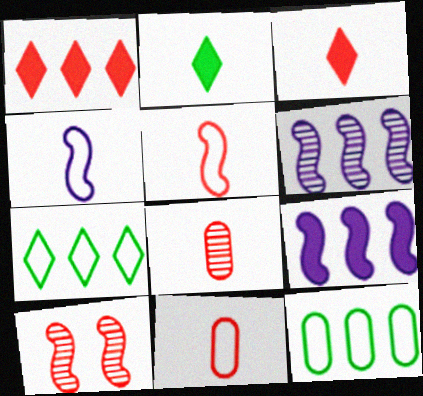[[1, 6, 12], 
[1, 10, 11], 
[2, 4, 8], 
[3, 5, 8]]